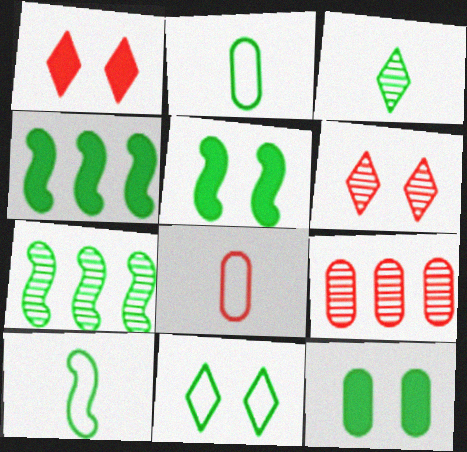[[5, 7, 10]]